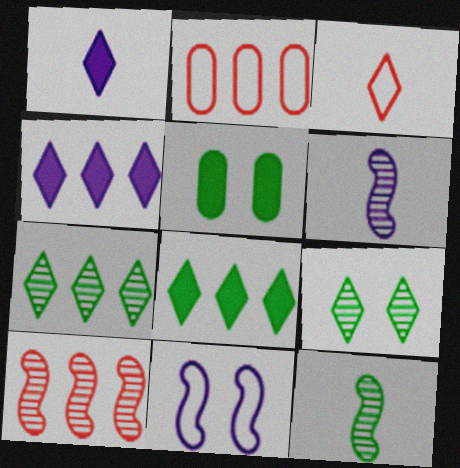[[3, 4, 9]]